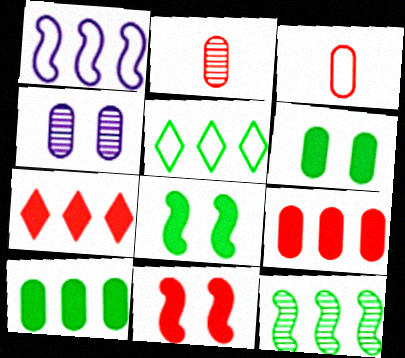[[3, 4, 10], 
[5, 10, 12]]